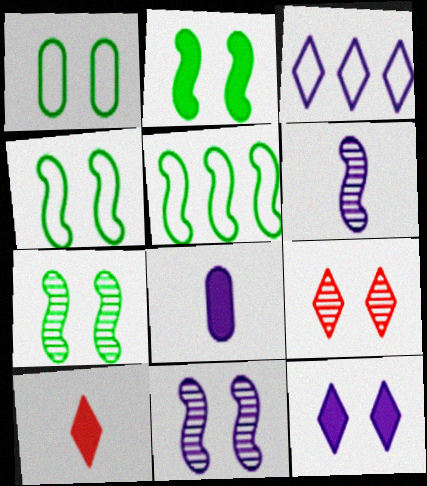[[2, 4, 7], 
[3, 8, 11], 
[5, 8, 9]]